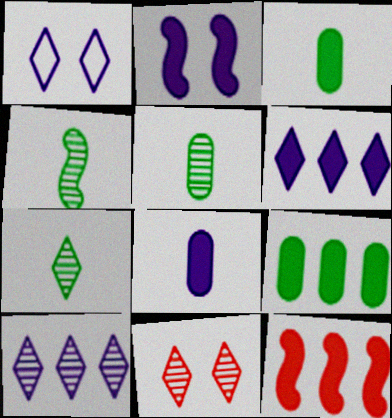[[1, 5, 12], 
[2, 6, 8], 
[4, 5, 7], 
[6, 9, 12], 
[7, 10, 11]]